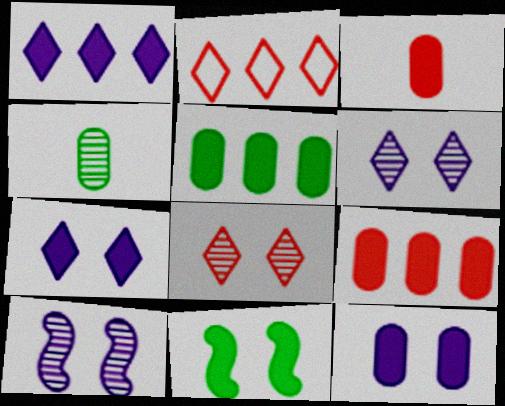[[1, 3, 11], 
[3, 5, 12]]